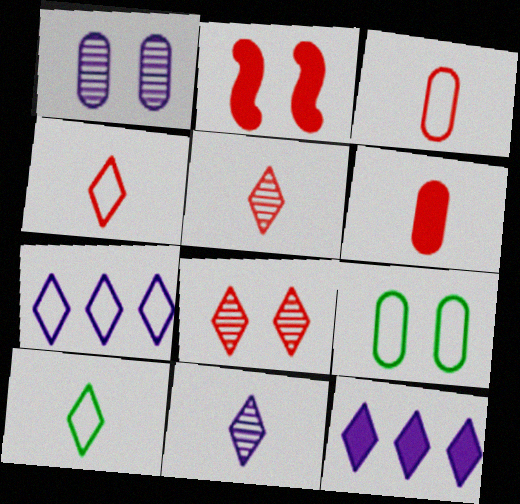[[8, 10, 12]]